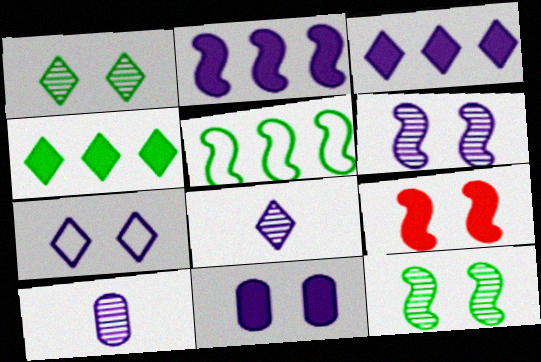[[2, 7, 10], 
[3, 7, 8], 
[6, 7, 11]]